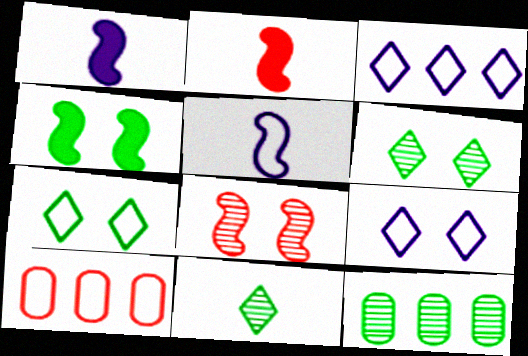[[1, 6, 10], 
[2, 9, 12], 
[5, 7, 10]]